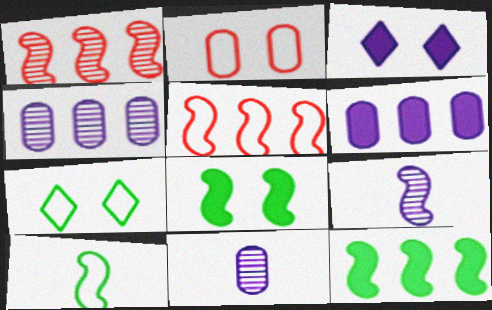[[5, 8, 9]]